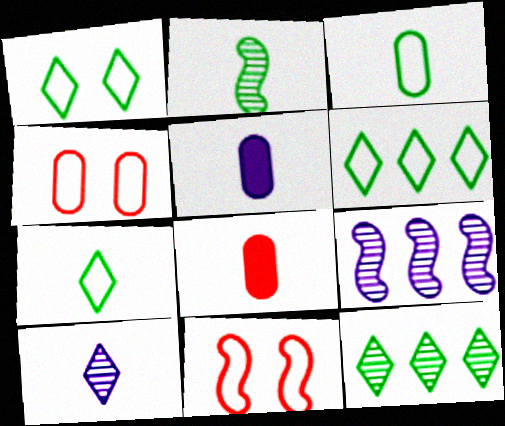[[1, 6, 7], 
[1, 8, 9], 
[5, 11, 12]]